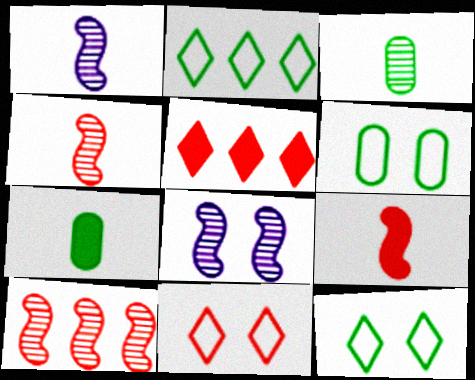[[1, 5, 6]]